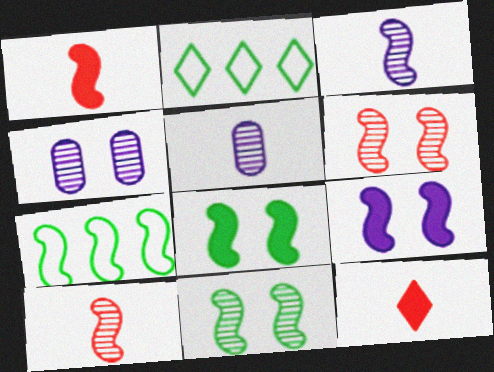[[1, 2, 4], 
[4, 7, 12], 
[7, 9, 10]]